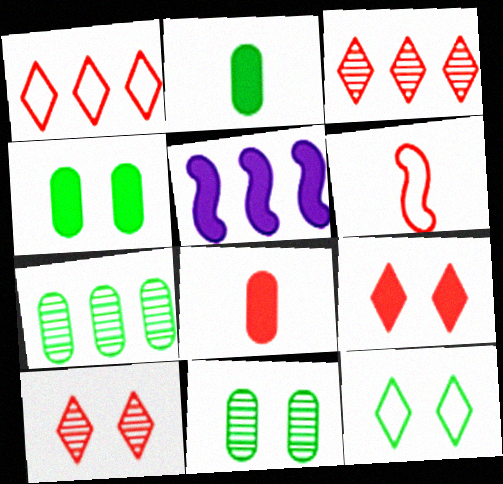[[1, 5, 7], 
[2, 5, 9]]